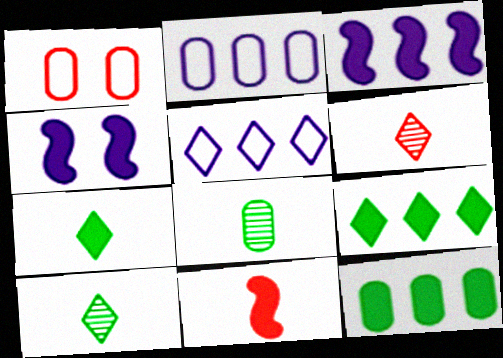[[1, 3, 10]]